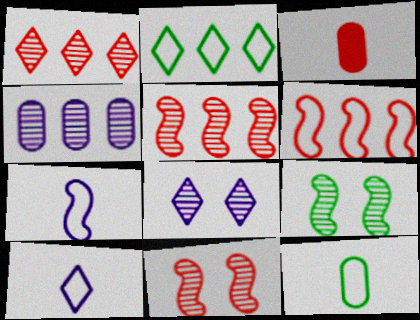[]